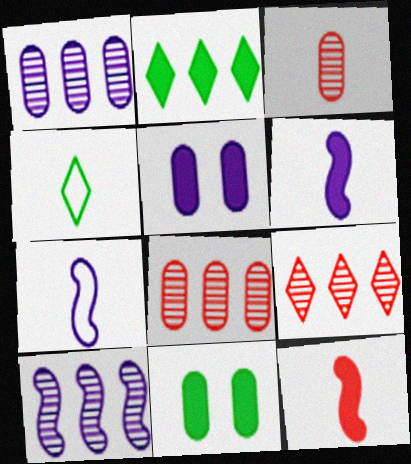[[2, 5, 12], 
[3, 4, 6], 
[7, 9, 11]]